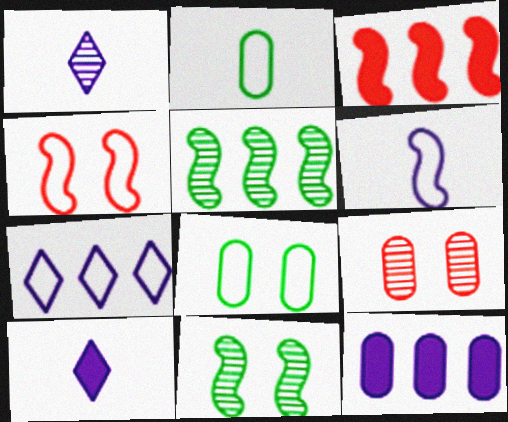[[1, 3, 8], 
[1, 5, 9], 
[2, 4, 7], 
[2, 9, 12], 
[3, 6, 11]]